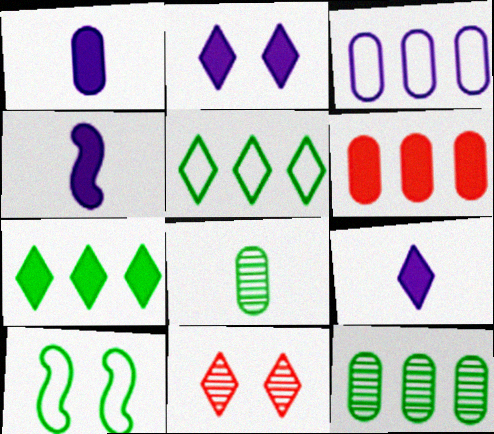[[1, 4, 9], 
[3, 6, 12], 
[5, 9, 11], 
[7, 8, 10]]